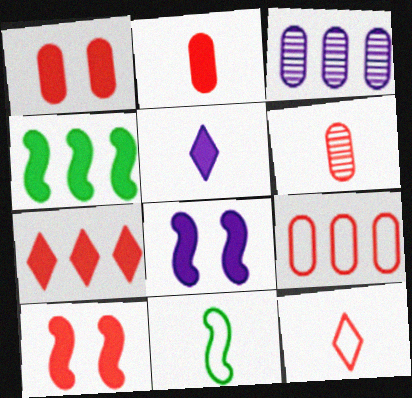[[1, 4, 5], 
[1, 6, 9], 
[2, 7, 10], 
[5, 6, 11]]